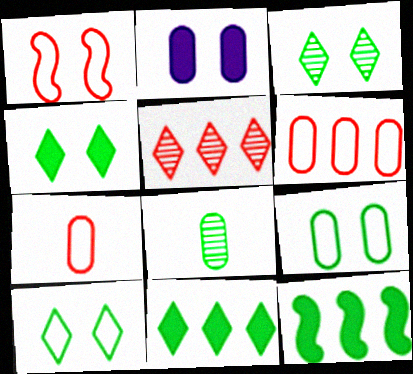[[1, 2, 3], 
[2, 6, 8], 
[3, 4, 10], 
[8, 10, 12]]